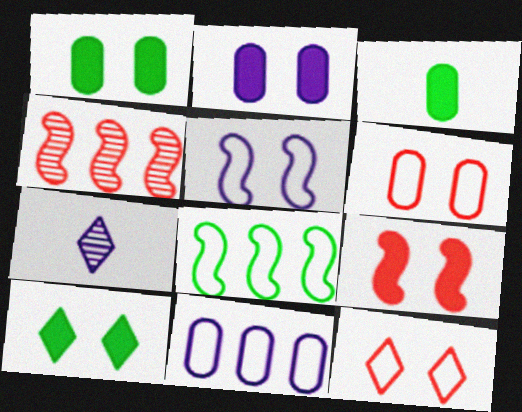[[2, 9, 10]]